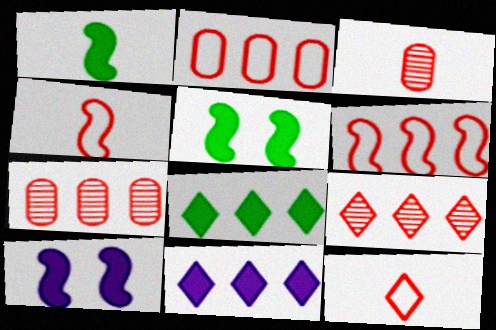[]